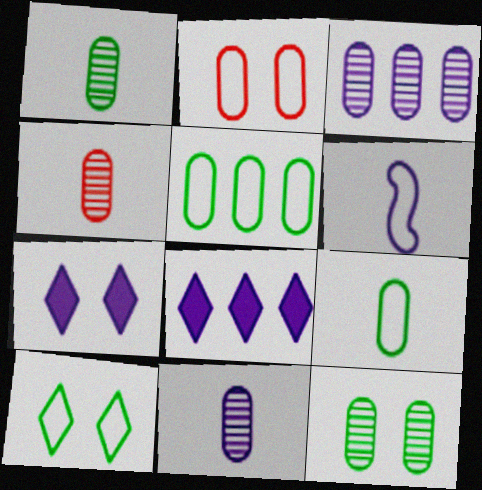[[1, 4, 11], 
[3, 4, 12], 
[3, 6, 7]]